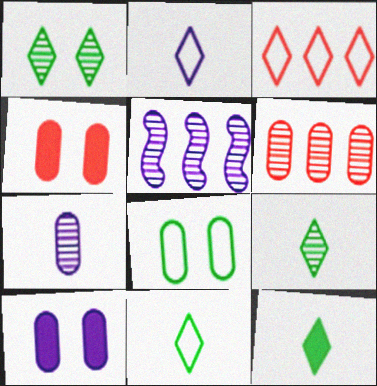[[2, 5, 10], 
[4, 5, 11], 
[9, 11, 12]]